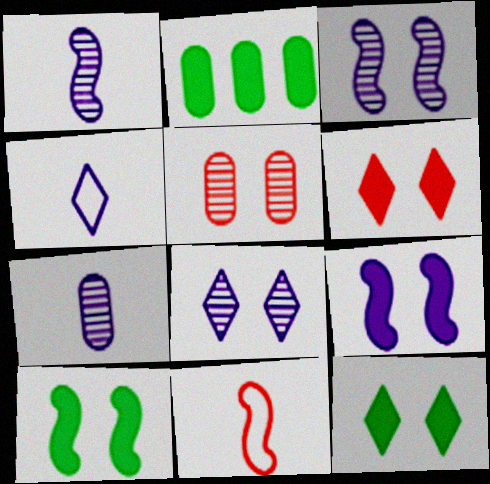[[2, 8, 11]]